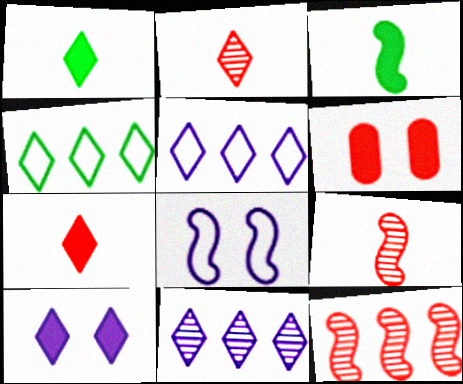[[2, 4, 10], 
[3, 8, 12]]